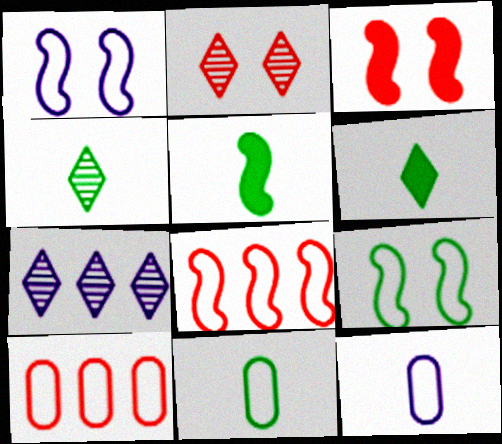[[2, 4, 7], 
[3, 7, 11], 
[4, 5, 11]]